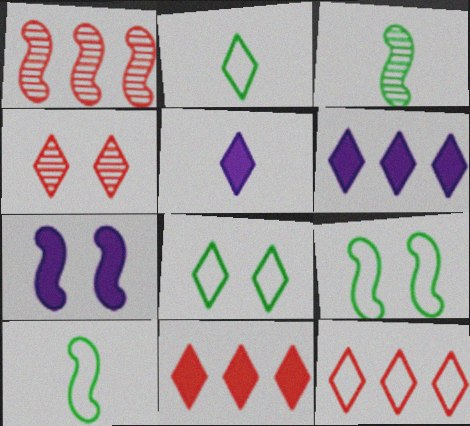[[1, 7, 10], 
[2, 4, 6]]